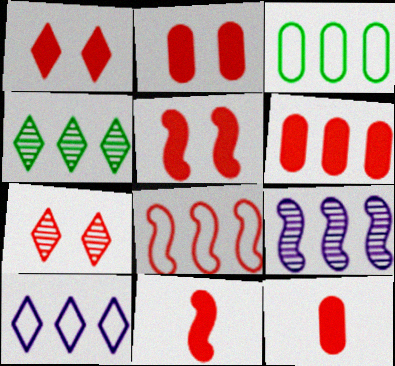[[1, 2, 5], 
[1, 6, 11], 
[2, 6, 12], 
[3, 8, 10], 
[7, 8, 12]]